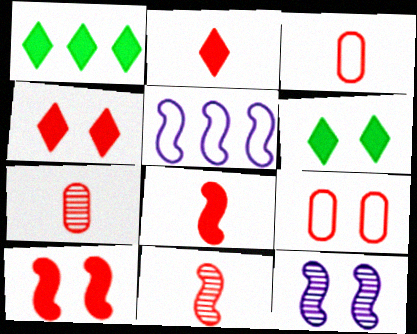[[1, 3, 12], 
[2, 3, 11], 
[5, 6, 7], 
[6, 9, 12]]